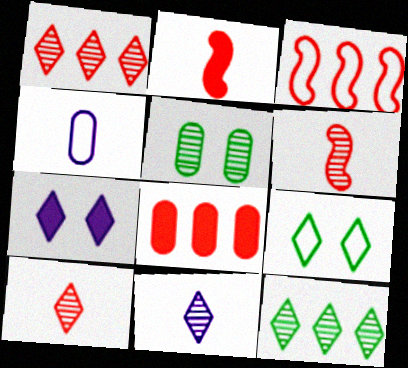[[1, 3, 8], 
[3, 4, 9], 
[4, 5, 8]]